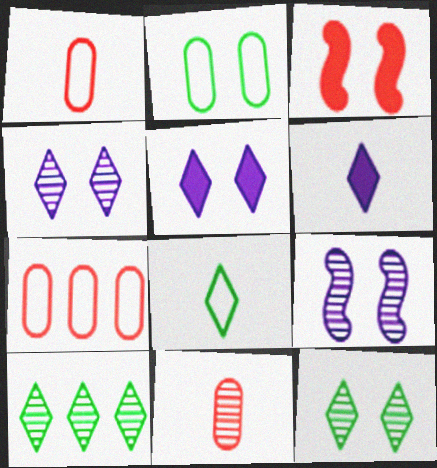[[2, 3, 4], 
[9, 10, 11]]